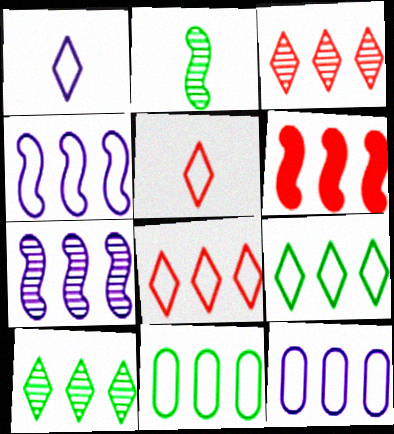[[4, 8, 11], 
[6, 10, 12]]